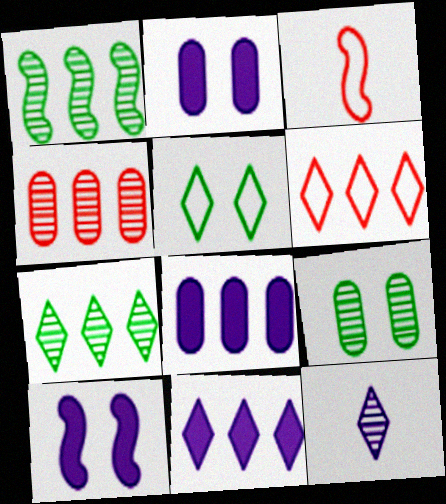[[1, 3, 10], 
[1, 6, 8], 
[2, 3, 7], 
[3, 9, 11], 
[6, 7, 11]]